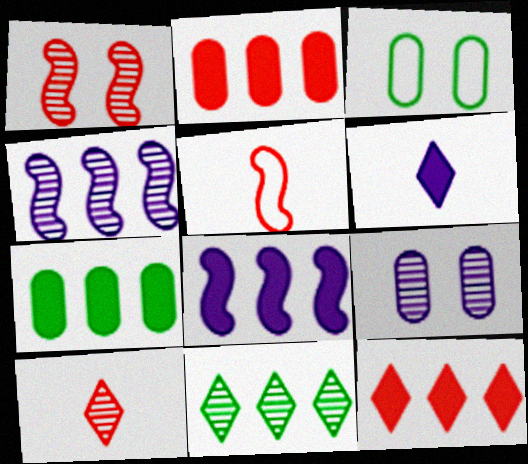[[3, 8, 10], 
[7, 8, 12]]